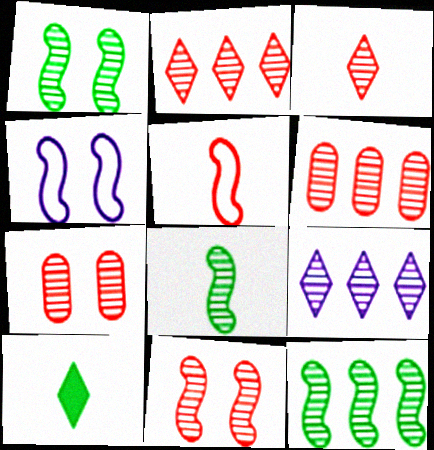[[1, 8, 12], 
[3, 6, 11], 
[4, 6, 10], 
[6, 9, 12], 
[7, 8, 9]]